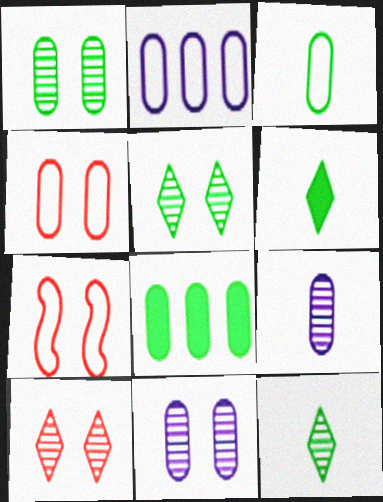[[1, 3, 8], 
[2, 3, 4], 
[4, 8, 9]]